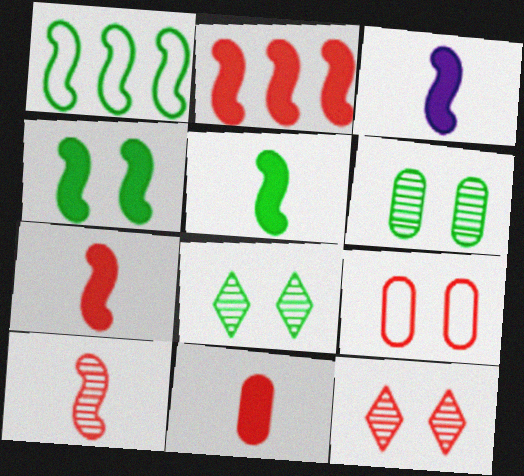[[2, 3, 4], 
[3, 5, 7]]